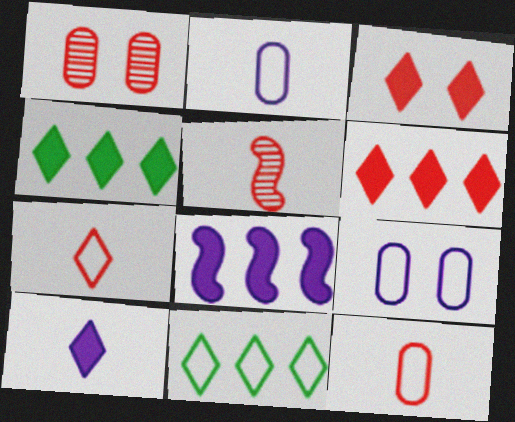[[3, 4, 10], 
[4, 5, 9]]